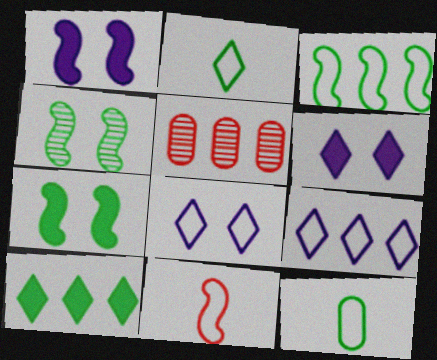[[1, 2, 5], 
[4, 10, 12]]